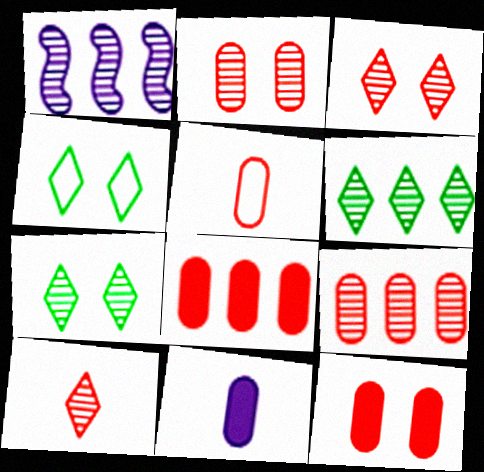[[1, 6, 9], 
[2, 5, 8], 
[5, 9, 12]]